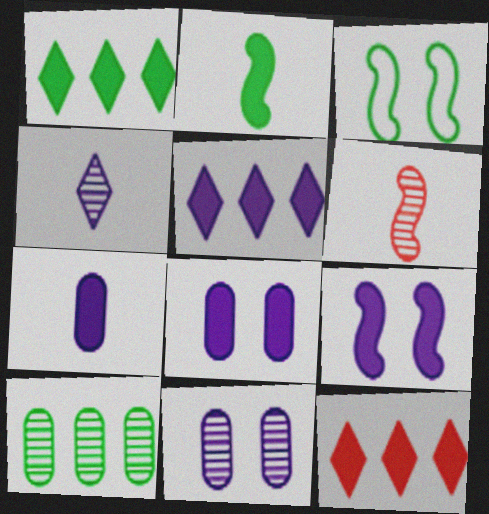[[1, 5, 12], 
[2, 8, 12], 
[5, 7, 9]]